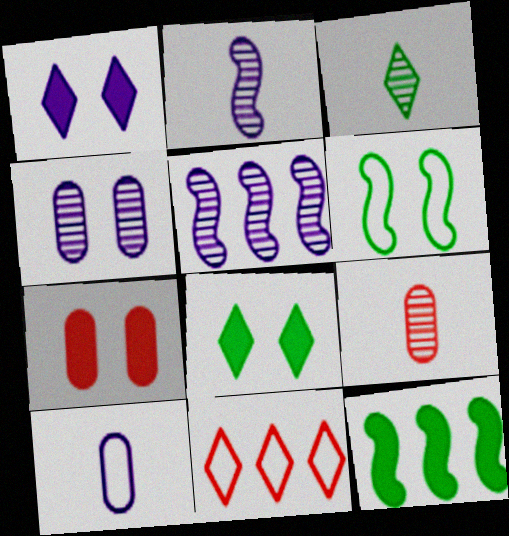[[1, 3, 11], 
[1, 5, 10], 
[2, 3, 9], 
[6, 10, 11]]